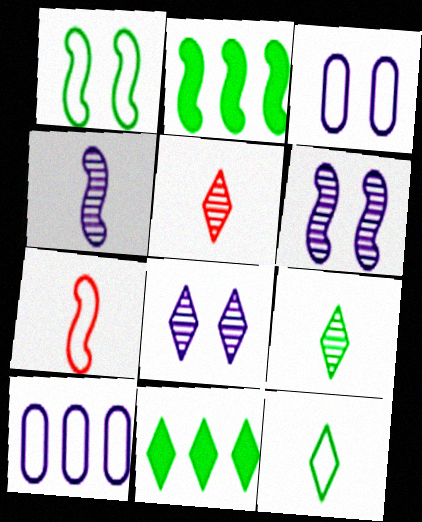[[2, 3, 5], 
[2, 6, 7]]